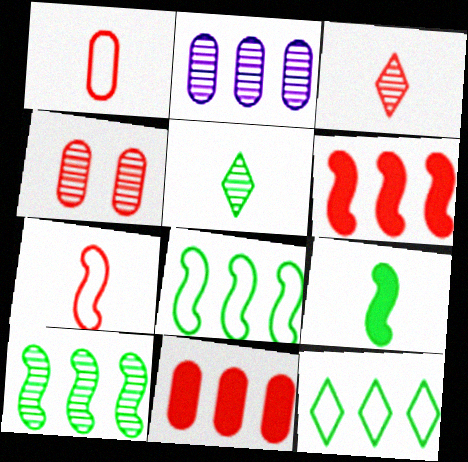[[1, 4, 11], 
[2, 6, 12]]